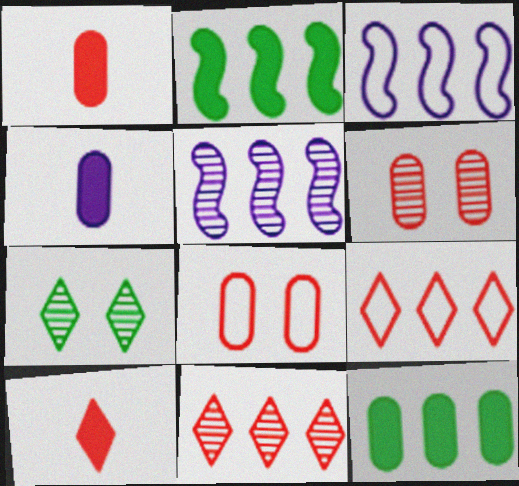[[1, 3, 7], 
[3, 11, 12], 
[5, 9, 12]]